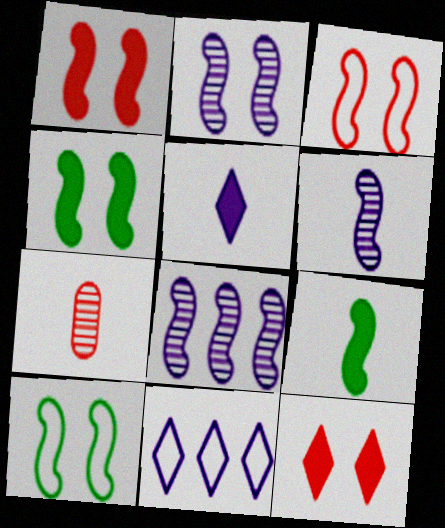[[1, 2, 10], 
[2, 3, 4], 
[2, 6, 8], 
[3, 8, 9], 
[4, 7, 11]]